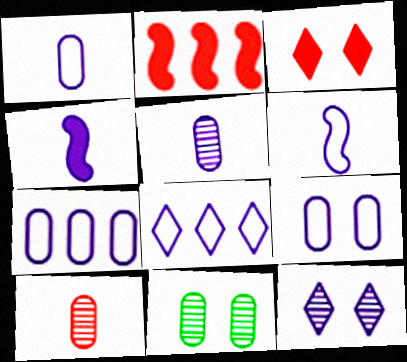[[1, 7, 9], 
[4, 7, 12], 
[6, 8, 9]]